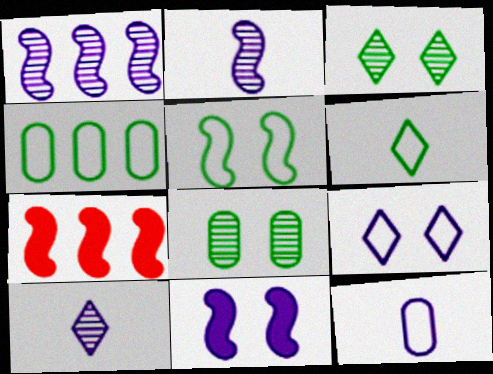[[2, 5, 7], 
[3, 7, 12], 
[4, 5, 6]]